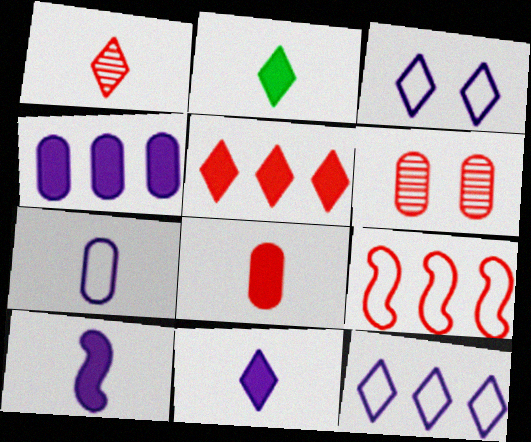[[2, 8, 10]]